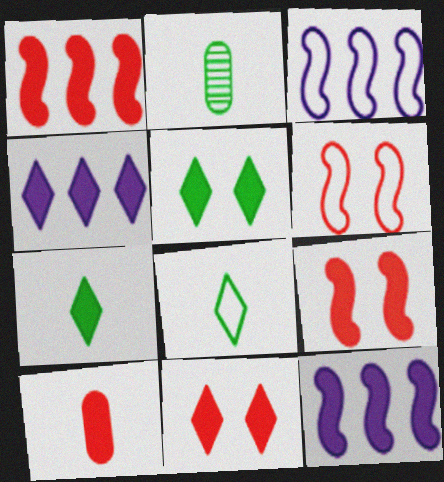[[1, 10, 11], 
[2, 3, 11], 
[2, 4, 6], 
[4, 7, 11], 
[5, 10, 12]]